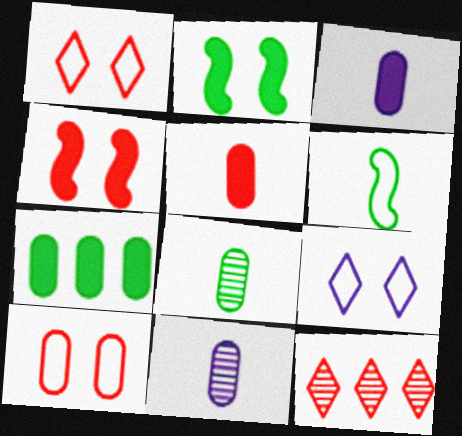[[7, 10, 11]]